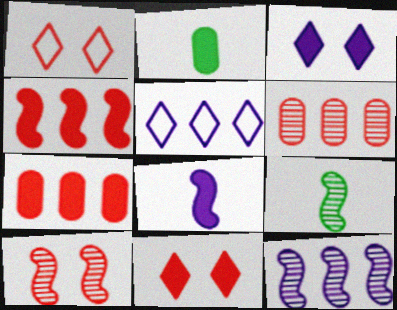[[1, 2, 12], 
[2, 3, 4], 
[2, 5, 10], 
[9, 10, 12]]